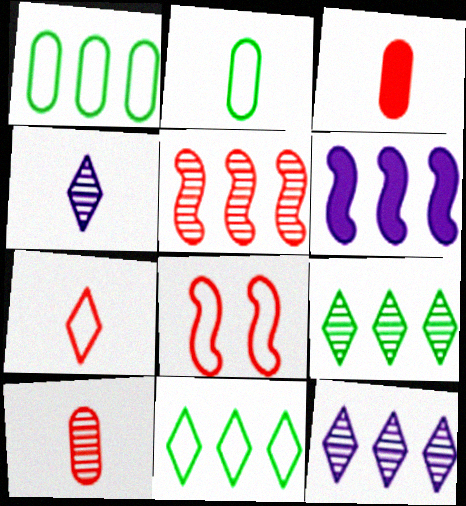[]